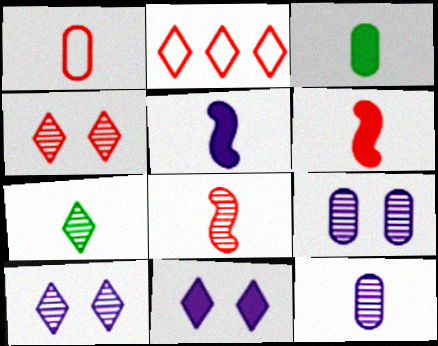[[1, 3, 12], 
[1, 5, 7], 
[2, 7, 11], 
[7, 8, 12]]